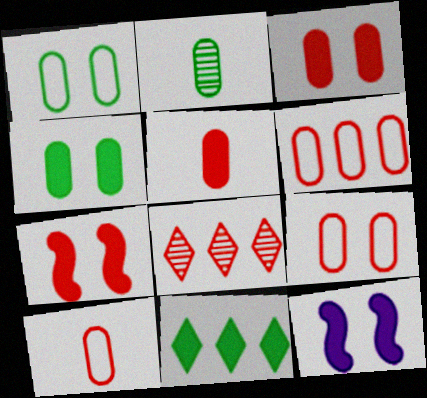[[5, 11, 12], 
[6, 9, 10], 
[7, 8, 10]]